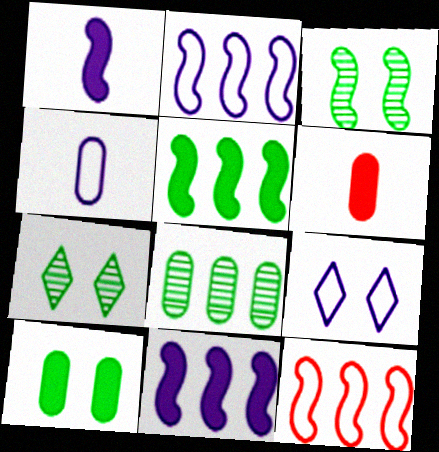[[1, 3, 12], 
[2, 4, 9], 
[2, 6, 7]]